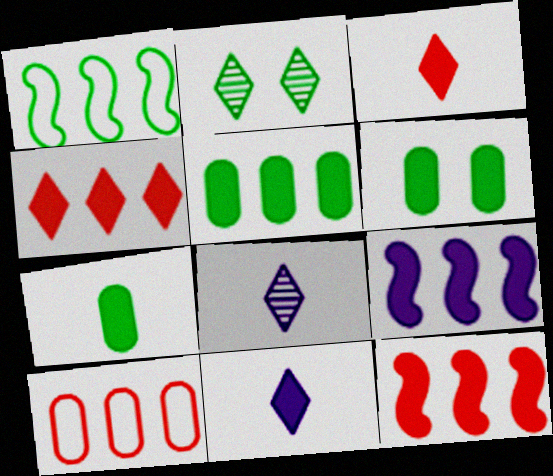[[1, 2, 7], 
[3, 6, 9], 
[4, 5, 9], 
[5, 6, 7], 
[6, 11, 12]]